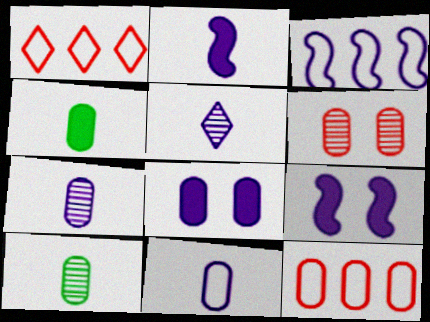[[1, 9, 10], 
[2, 5, 11], 
[3, 5, 8], 
[8, 10, 12]]